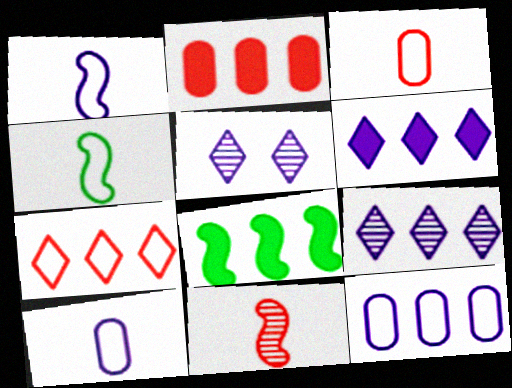[[2, 4, 5], 
[2, 6, 8], 
[3, 5, 8]]